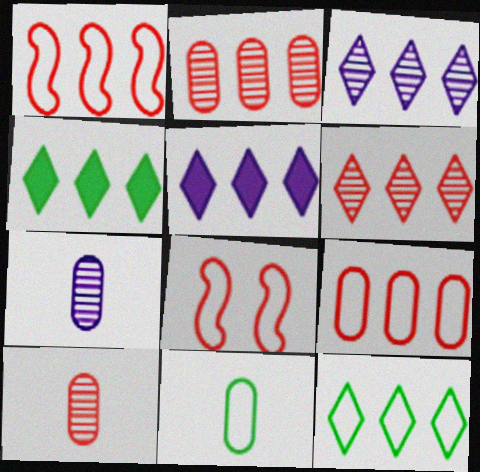[[4, 7, 8], 
[5, 6, 12]]